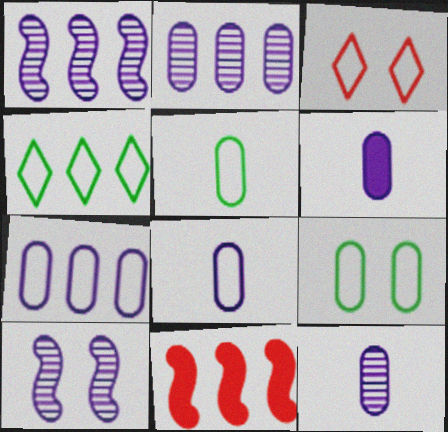[[2, 4, 11], 
[6, 8, 12]]